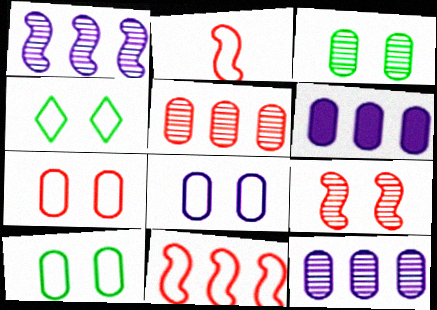[[7, 8, 10]]